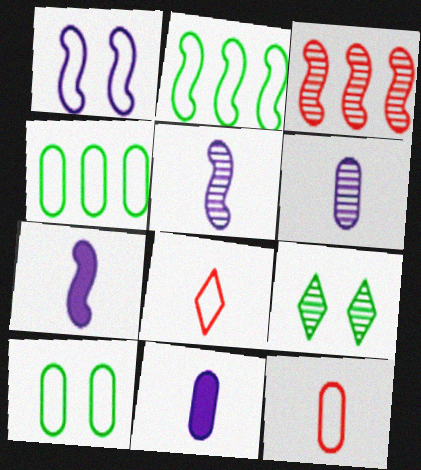[[1, 4, 8], 
[3, 6, 9]]